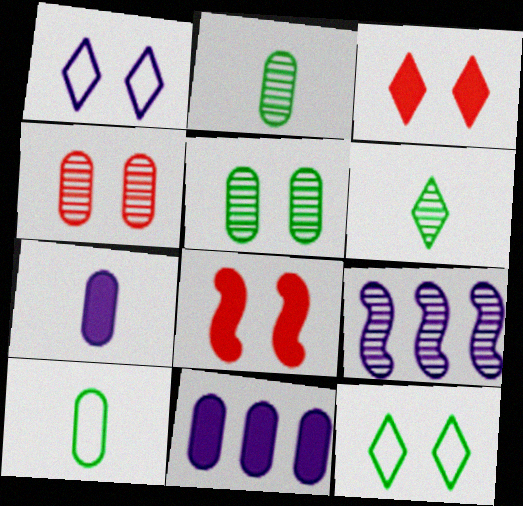[[1, 5, 8], 
[1, 7, 9], 
[3, 9, 10], 
[4, 6, 9], 
[4, 10, 11]]